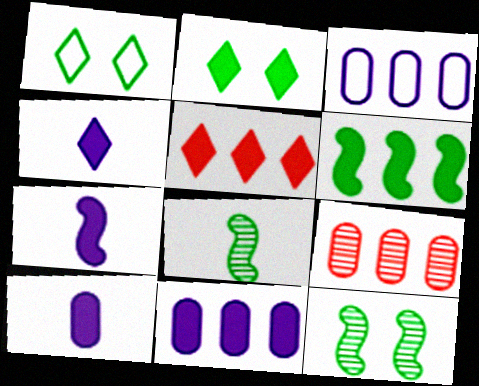[[1, 7, 9], 
[2, 4, 5], 
[4, 7, 10], 
[5, 6, 11]]